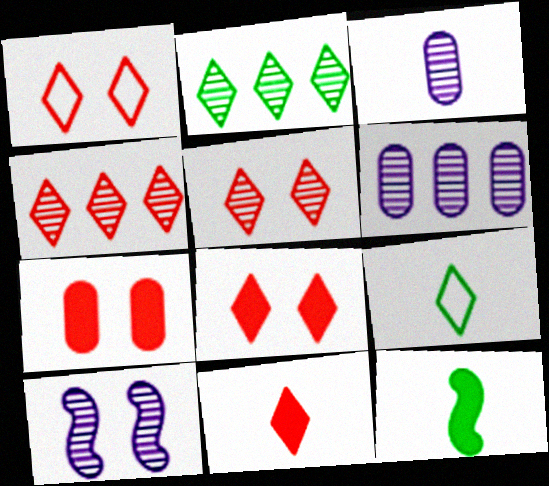[[1, 4, 11], 
[1, 5, 8], 
[1, 6, 12]]